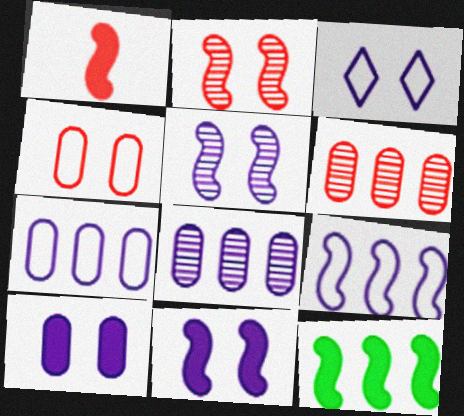[[1, 11, 12], 
[3, 5, 10]]